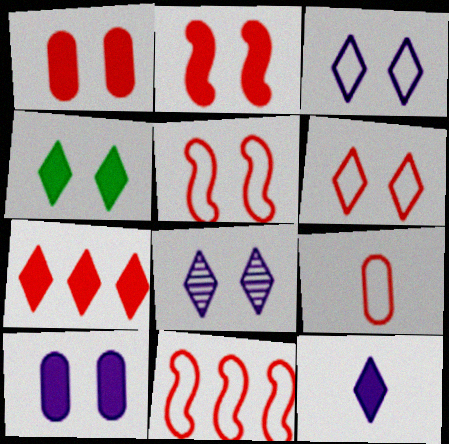[[2, 4, 10], 
[4, 6, 8], 
[4, 7, 12], 
[6, 9, 11]]